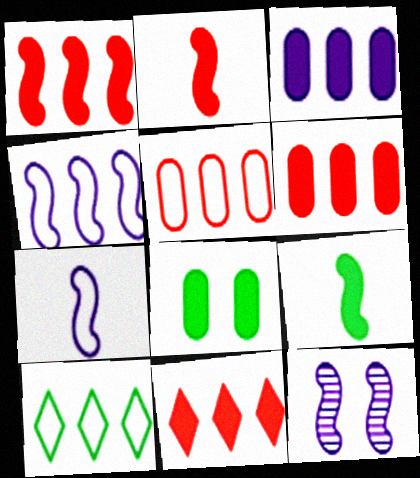[[1, 6, 11], 
[4, 5, 10]]